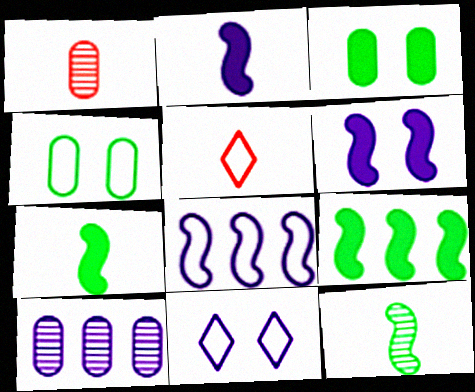[[1, 9, 11], 
[2, 10, 11], 
[4, 5, 8]]